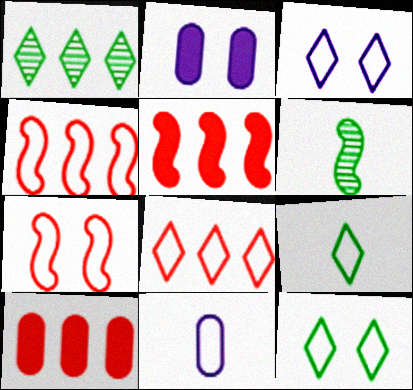[[2, 6, 8], 
[3, 6, 10], 
[3, 8, 9], 
[4, 11, 12]]